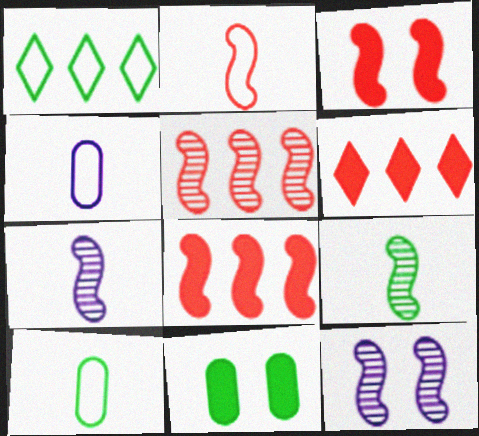[[1, 9, 11], 
[2, 3, 5], 
[5, 9, 12], 
[6, 10, 12]]